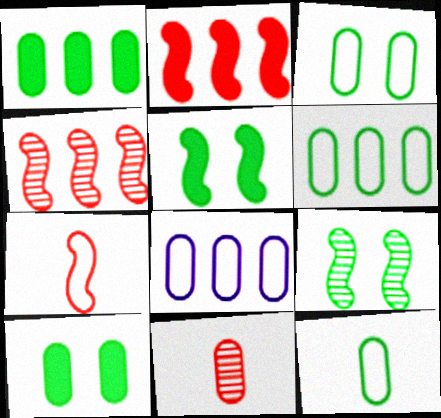[[3, 6, 12], 
[8, 10, 11]]